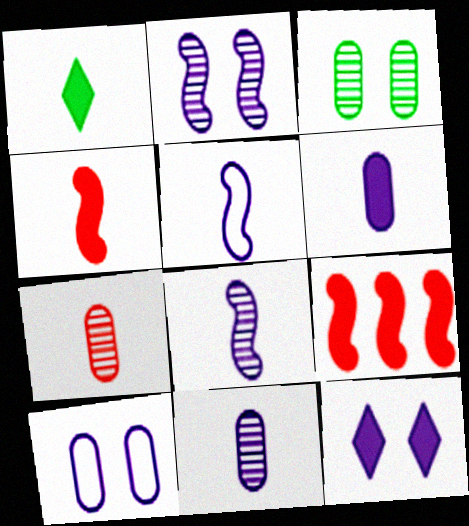[[1, 4, 6], 
[1, 5, 7], 
[2, 10, 12]]